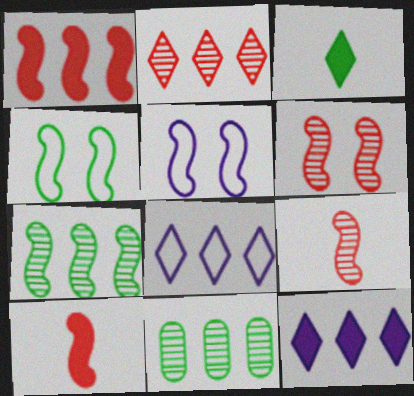[[1, 8, 11], 
[3, 4, 11], 
[5, 7, 10]]